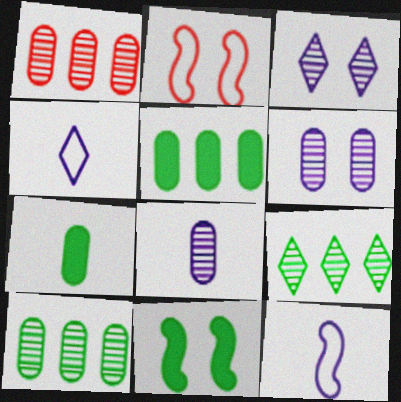[[1, 4, 11]]